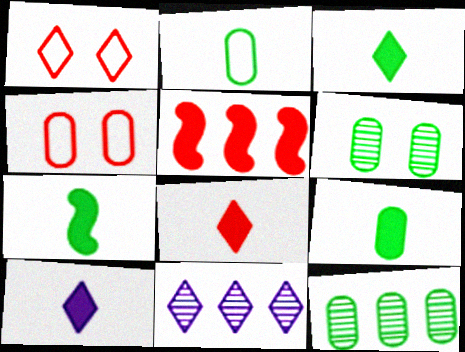[[1, 3, 11], 
[3, 7, 9], 
[3, 8, 10], 
[4, 7, 11]]